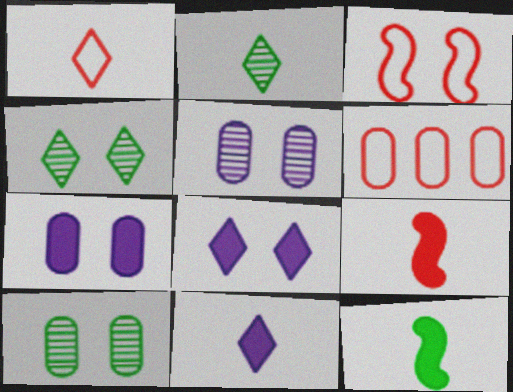[[1, 2, 11], 
[1, 3, 6], 
[3, 4, 7], 
[3, 8, 10]]